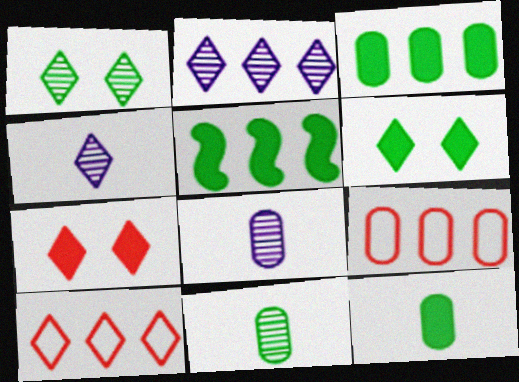[[2, 5, 9], 
[4, 6, 10], 
[5, 6, 12]]